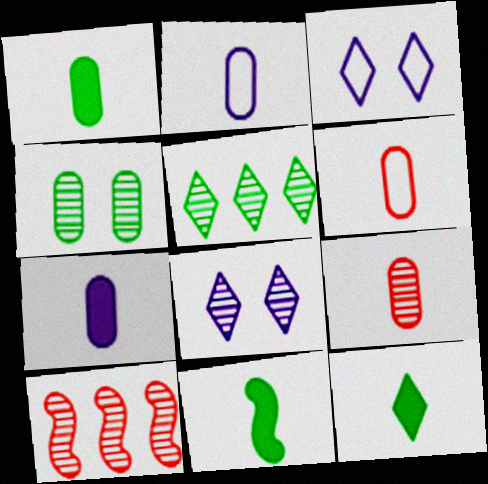[[1, 2, 9], 
[1, 3, 10], 
[1, 11, 12]]